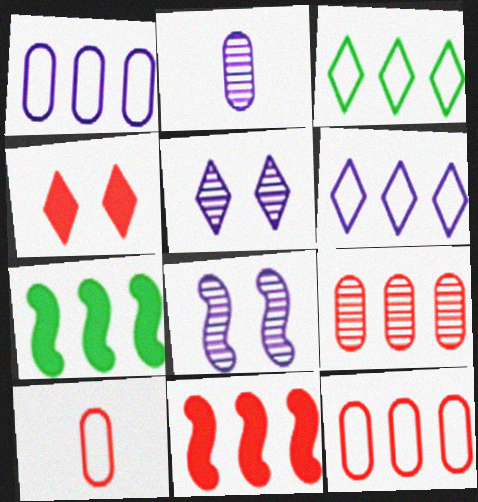[[5, 7, 10], 
[6, 7, 9]]